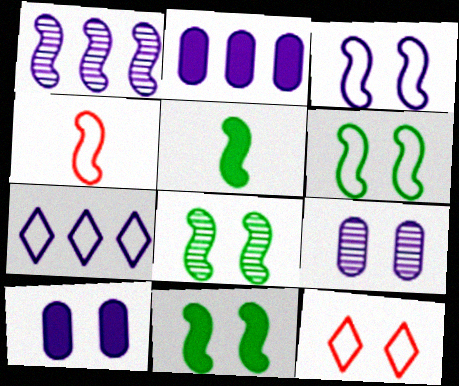[[1, 2, 7], 
[1, 4, 11], 
[6, 8, 11], 
[8, 10, 12], 
[9, 11, 12]]